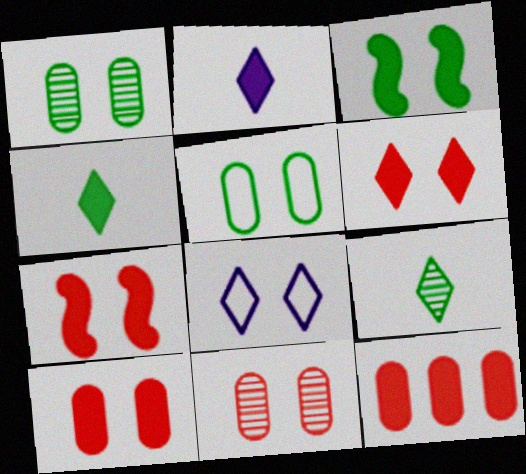[[1, 7, 8], 
[2, 3, 12], 
[3, 8, 11], 
[6, 7, 10]]